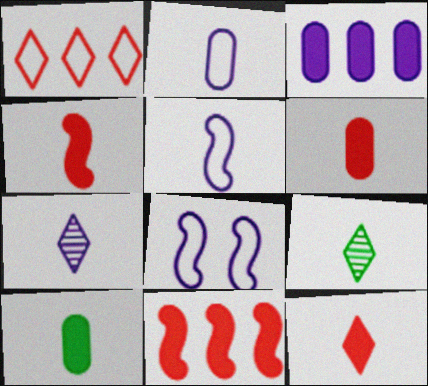[[2, 4, 9], 
[3, 7, 8], 
[4, 6, 12], 
[5, 6, 9]]